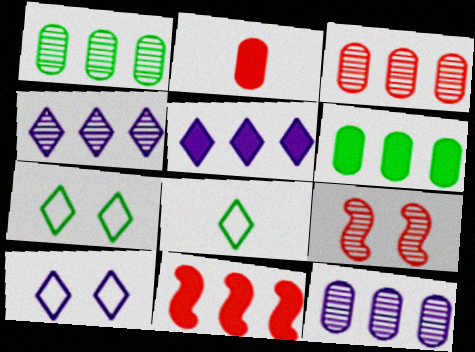[[1, 3, 12], 
[5, 6, 11]]